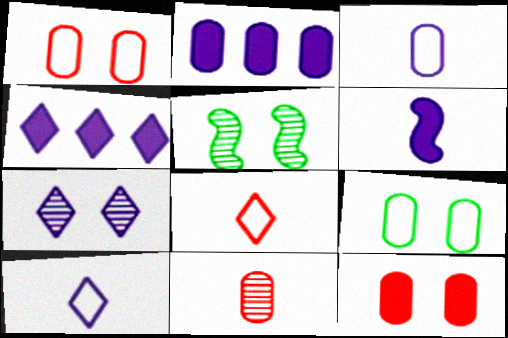[[2, 5, 8], 
[2, 9, 11], 
[4, 7, 10]]